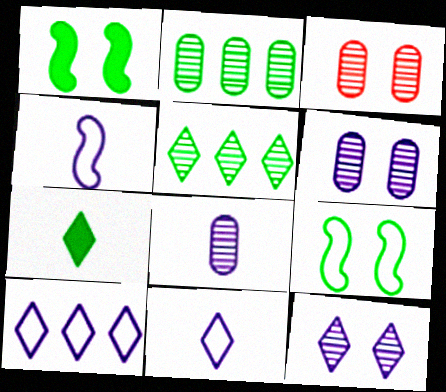[[2, 3, 8], 
[2, 7, 9]]